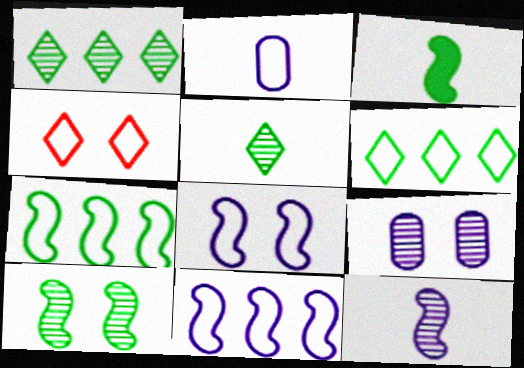[[2, 4, 7], 
[3, 7, 10]]